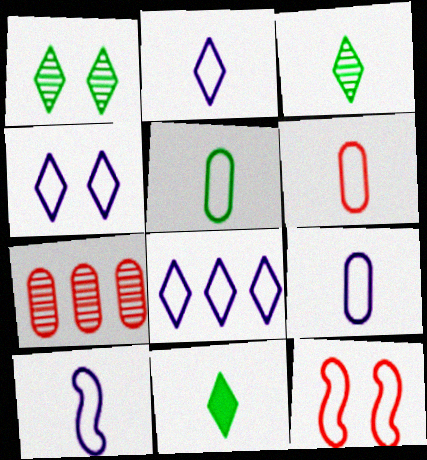[[2, 4, 8], 
[2, 9, 10], 
[5, 6, 9], 
[5, 8, 12]]